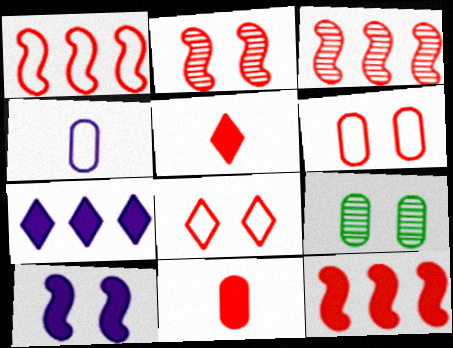[[1, 3, 12], 
[3, 5, 6], 
[3, 8, 11], 
[8, 9, 10]]